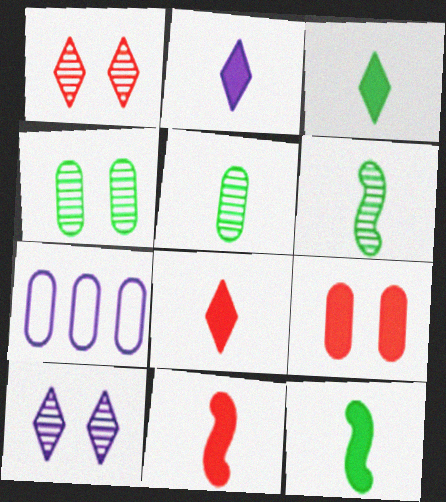[[1, 7, 12], 
[2, 3, 8], 
[5, 7, 9]]